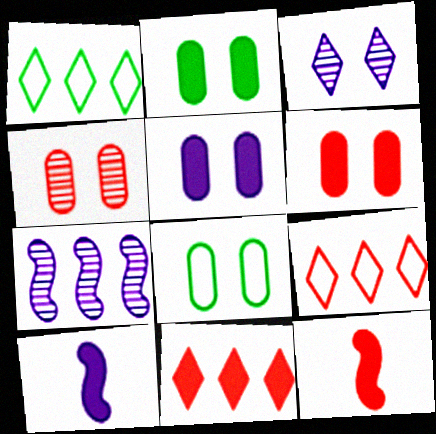[[1, 4, 10], 
[2, 5, 6], 
[2, 10, 11], 
[4, 5, 8], 
[4, 9, 12], 
[6, 11, 12]]